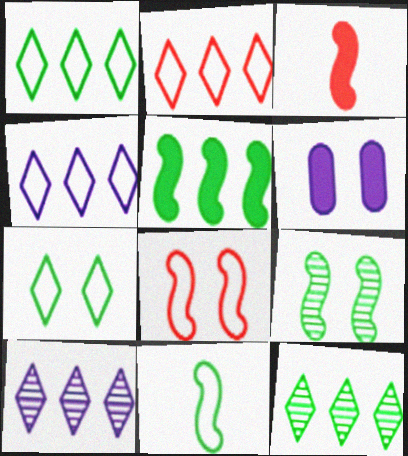[[1, 2, 4], 
[5, 9, 11]]